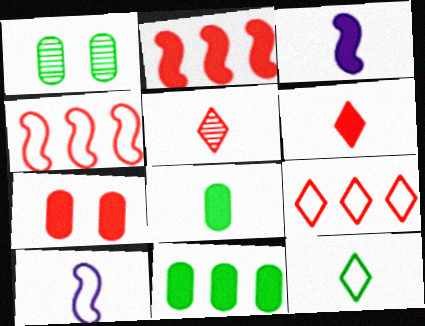[[1, 3, 9], 
[2, 6, 7], 
[3, 6, 8], 
[4, 5, 7], 
[5, 8, 10]]